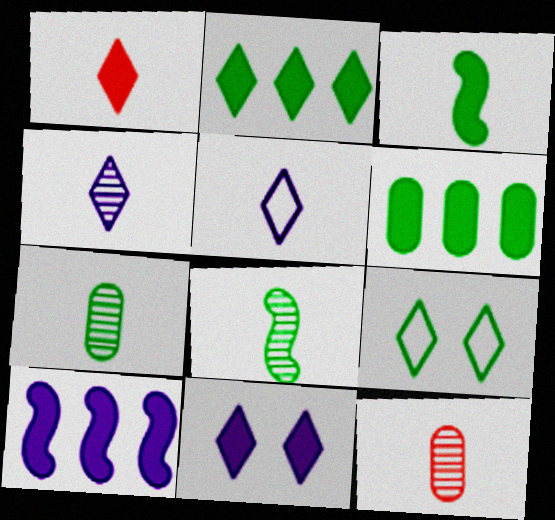[[1, 2, 11], 
[3, 5, 12], 
[4, 8, 12], 
[6, 8, 9], 
[9, 10, 12]]